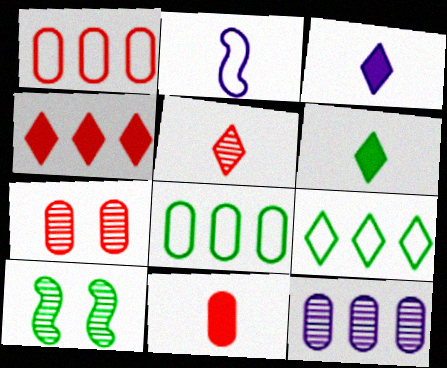[[1, 3, 10], 
[1, 7, 11], 
[5, 10, 12], 
[6, 8, 10]]